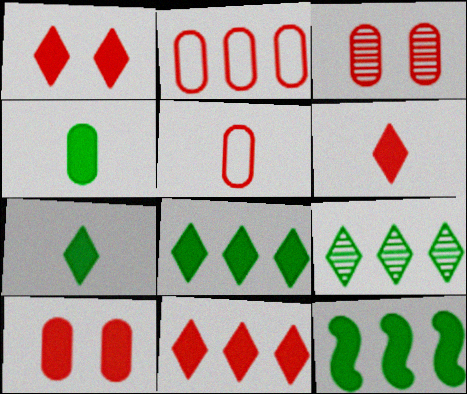[[1, 6, 11]]